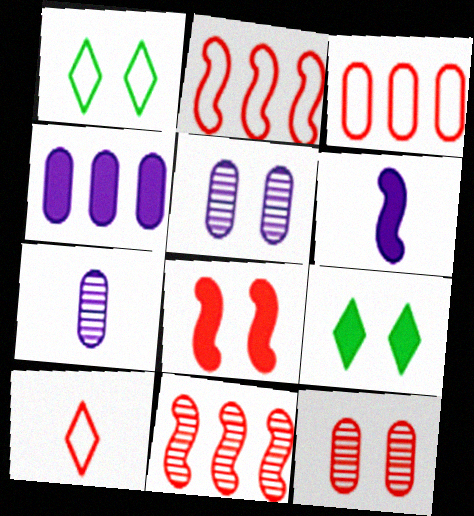[[1, 5, 8], 
[2, 7, 9]]